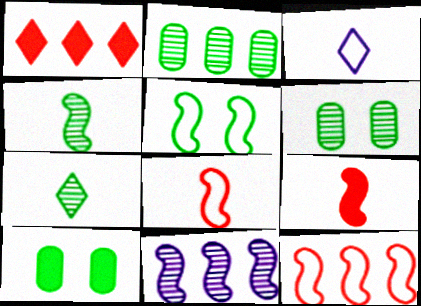[[5, 9, 11]]